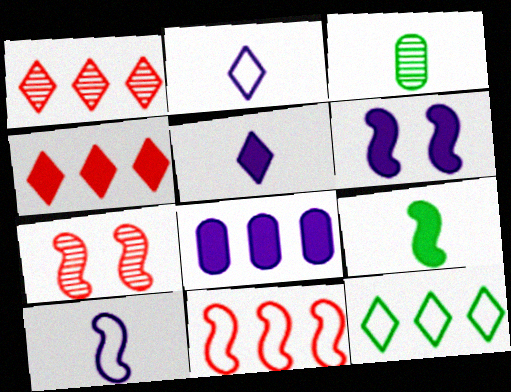[[5, 6, 8]]